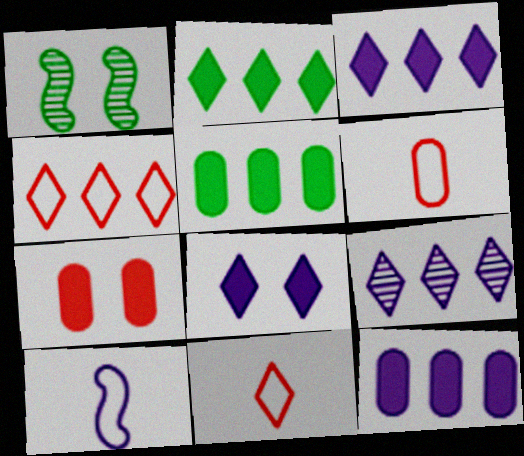[[1, 3, 6], 
[1, 11, 12], 
[2, 4, 9]]